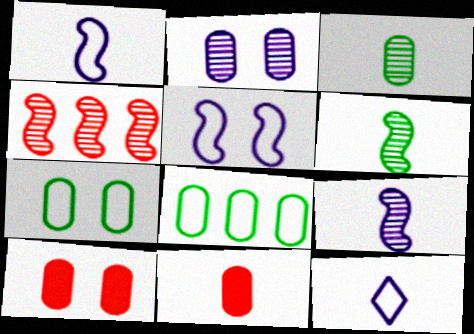[[2, 7, 10], 
[2, 8, 11], 
[6, 11, 12]]